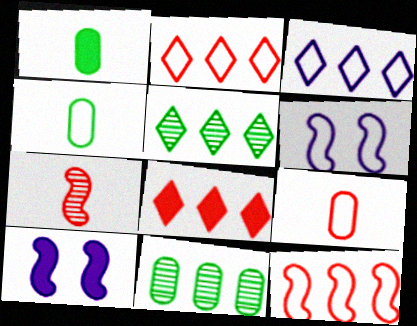[[1, 8, 10], 
[2, 4, 6], 
[3, 5, 8], 
[5, 9, 10]]